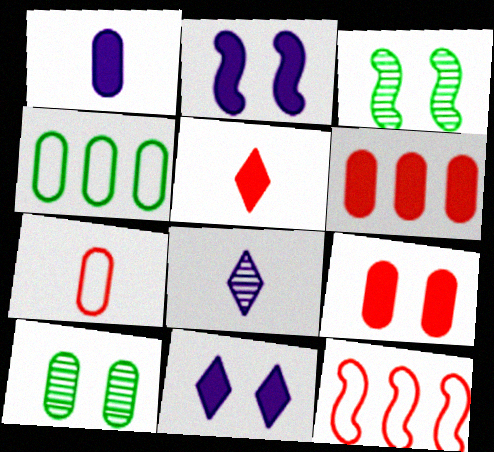[]